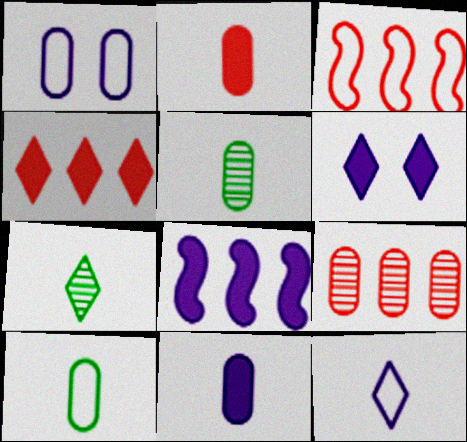[[3, 4, 9], 
[3, 5, 6], 
[6, 8, 11]]